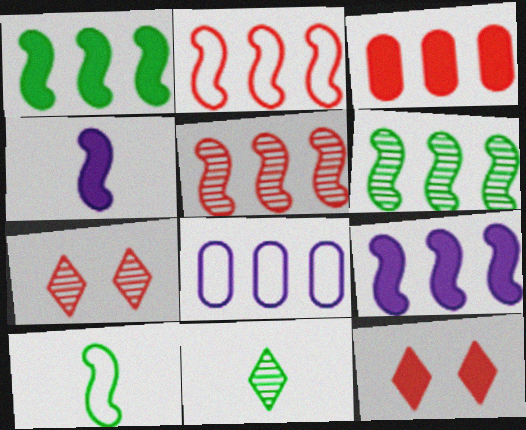[[2, 6, 9]]